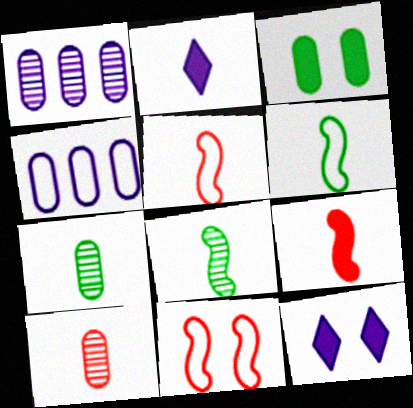[[2, 5, 7], 
[2, 6, 10], 
[3, 4, 10]]